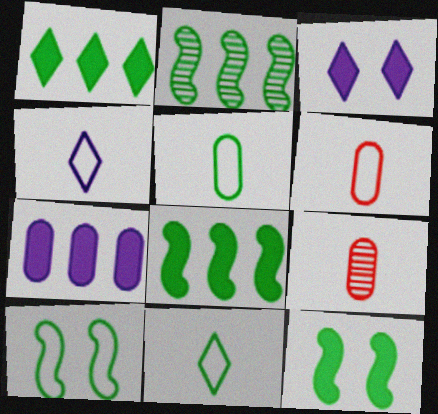[[2, 3, 6]]